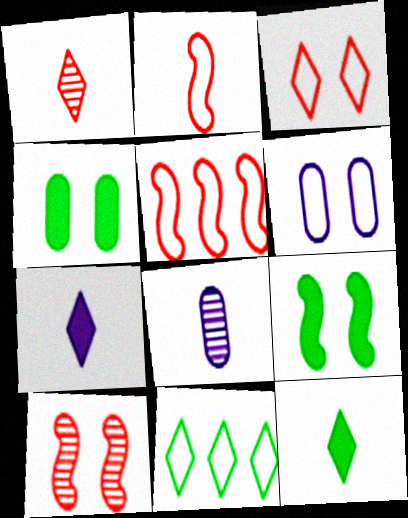[[2, 6, 11], 
[2, 8, 12]]